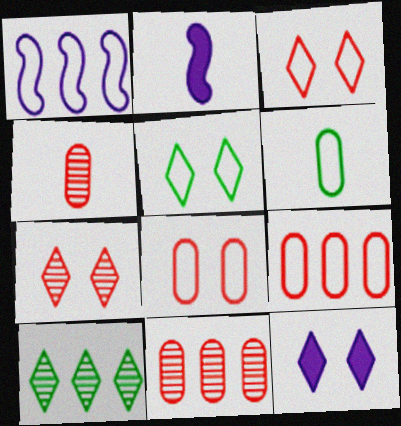[[1, 3, 6], 
[2, 5, 11], 
[2, 8, 10], 
[5, 7, 12]]